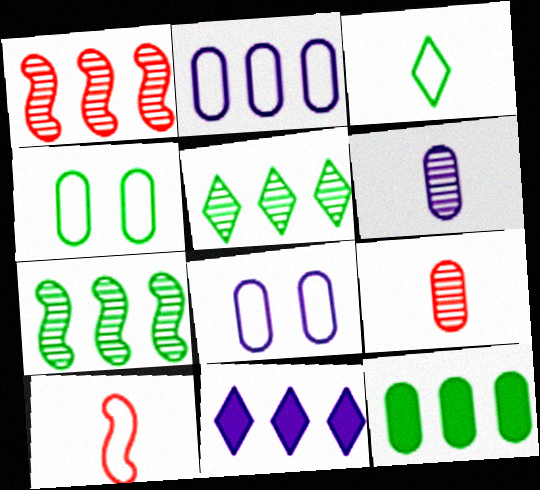[[8, 9, 12]]